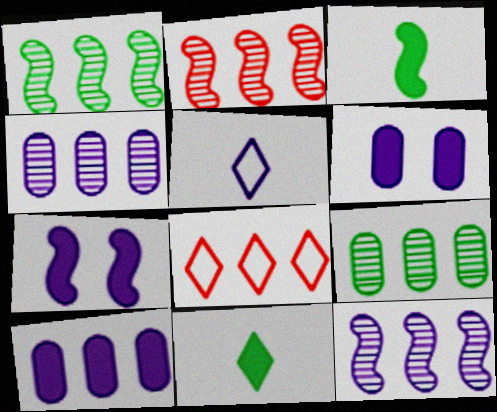[[1, 2, 12], 
[1, 8, 10], 
[4, 5, 7], 
[5, 6, 12]]